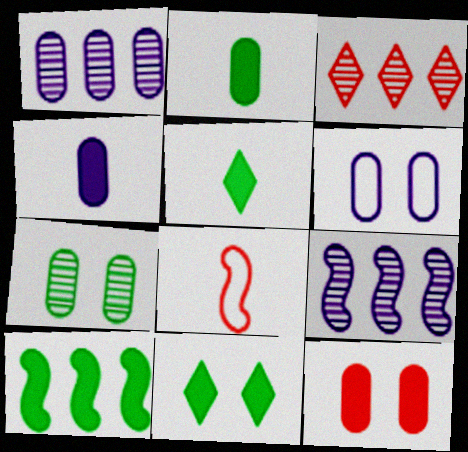[[1, 4, 6], 
[1, 8, 11], 
[2, 10, 11], 
[3, 8, 12], 
[6, 7, 12]]